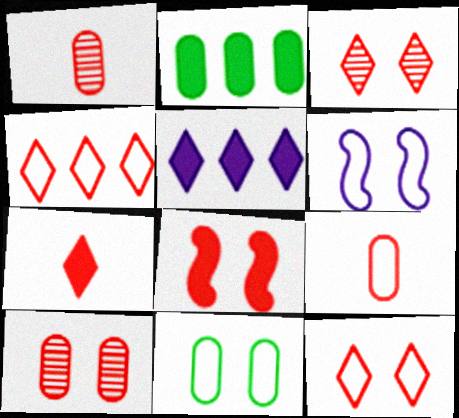[[1, 4, 8], 
[3, 4, 7], 
[6, 11, 12], 
[8, 10, 12]]